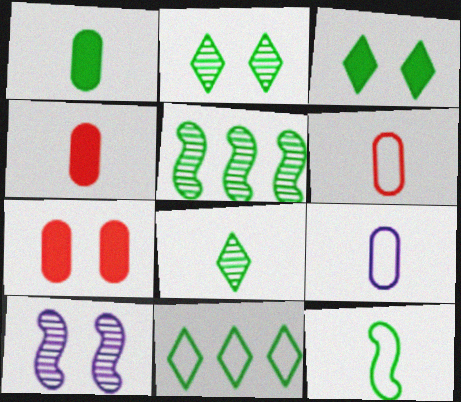[[1, 8, 12], 
[3, 8, 11], 
[4, 10, 11]]